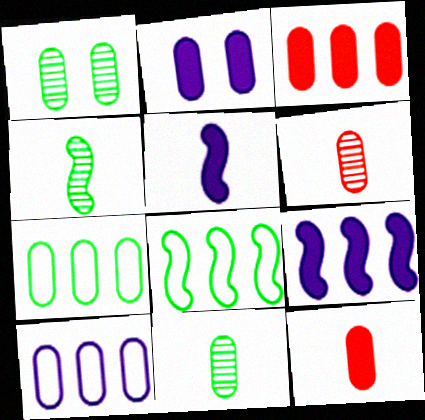[[1, 10, 12], 
[2, 6, 7]]